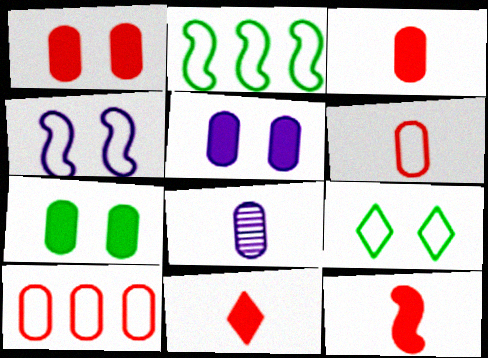[[1, 5, 7], 
[3, 11, 12], 
[7, 8, 10]]